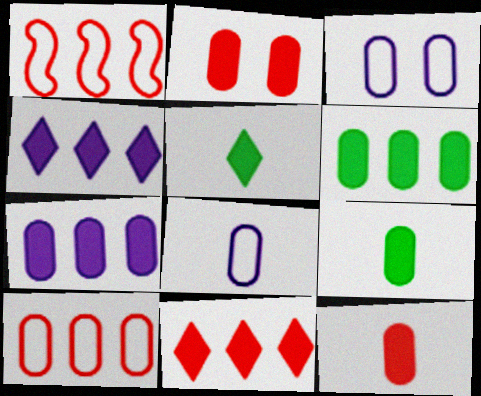[[2, 7, 9]]